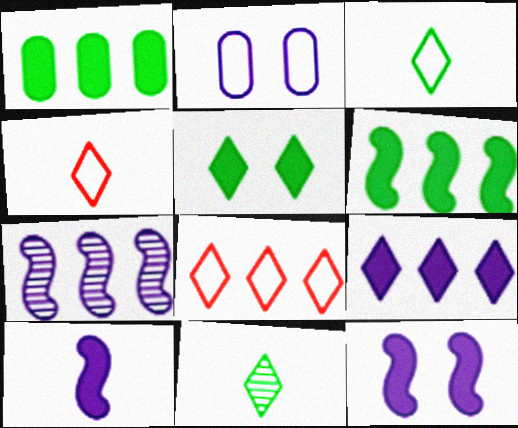[[1, 7, 8]]